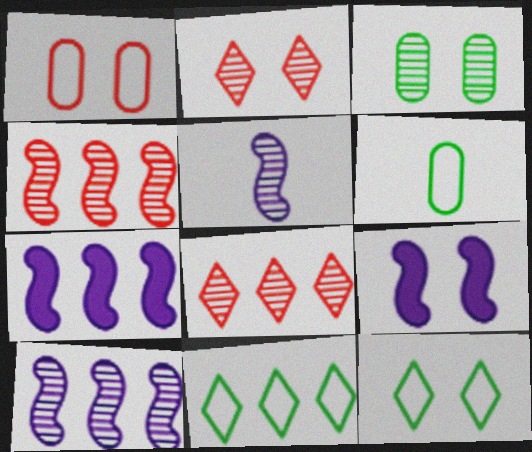[[2, 6, 7], 
[3, 5, 8], 
[6, 8, 9]]